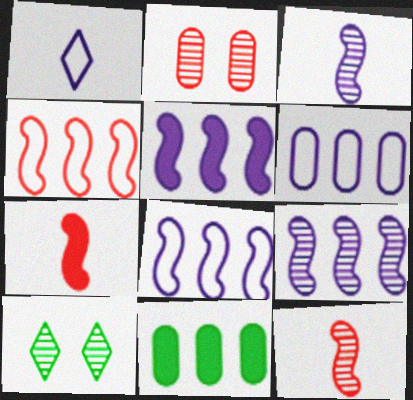[[5, 8, 9], 
[6, 7, 10]]